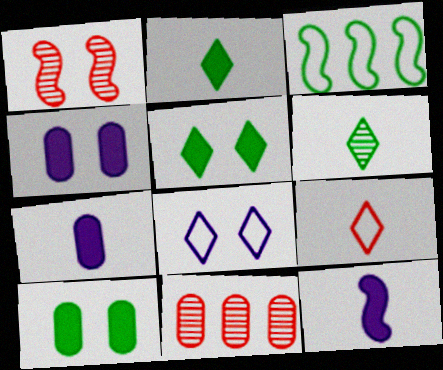[[1, 3, 12], 
[1, 8, 10], 
[3, 6, 10]]